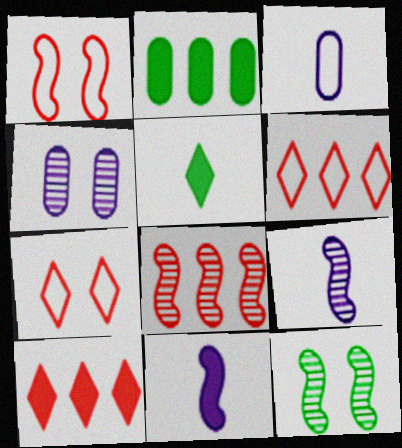[[2, 7, 9], 
[3, 10, 12], 
[8, 9, 12]]